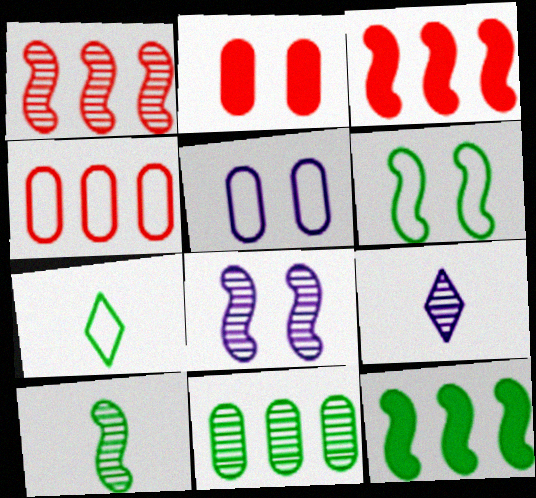[[1, 8, 10], 
[6, 10, 12]]